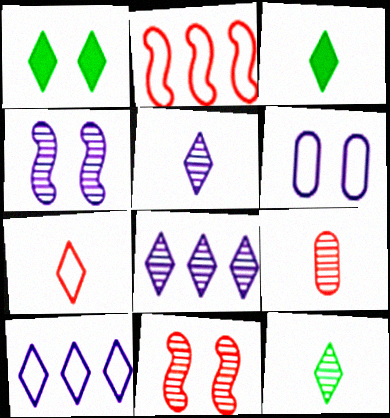[[1, 6, 11], 
[1, 7, 8], 
[3, 5, 7]]